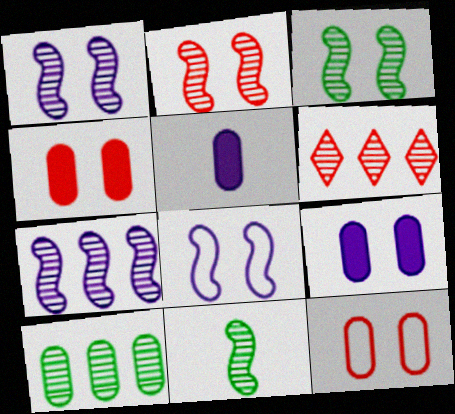[[1, 2, 3], 
[2, 7, 11], 
[5, 10, 12], 
[6, 7, 10]]